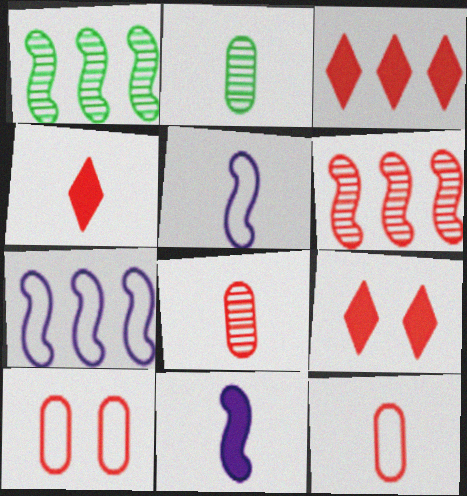[[2, 4, 5], 
[2, 7, 9], 
[3, 4, 9], 
[4, 6, 10], 
[6, 9, 12]]